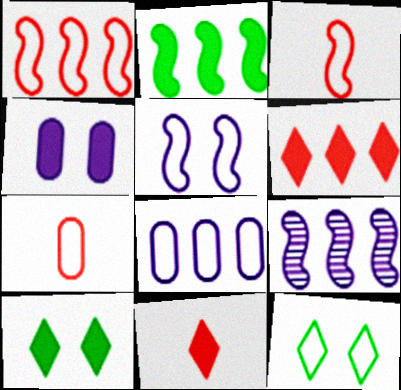[[1, 2, 9], 
[2, 4, 11], 
[3, 8, 12], 
[7, 9, 10]]